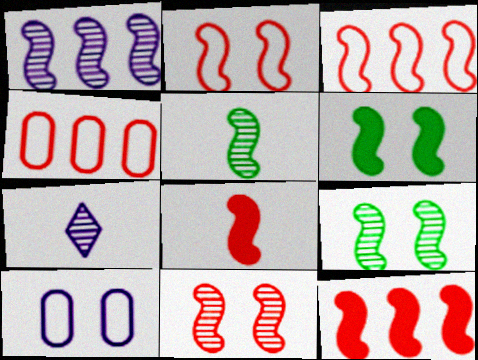[[1, 5, 11], 
[3, 8, 11], 
[4, 6, 7]]